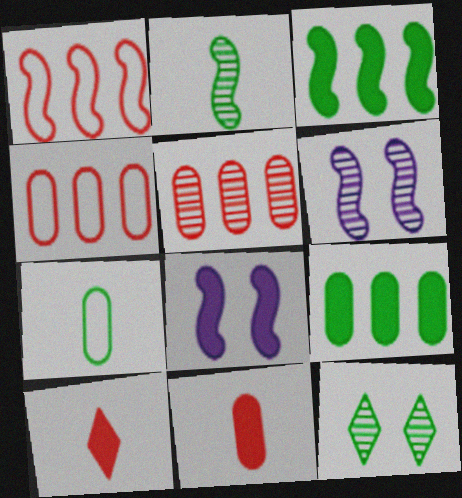[[1, 2, 8], 
[3, 7, 12], 
[8, 9, 10]]